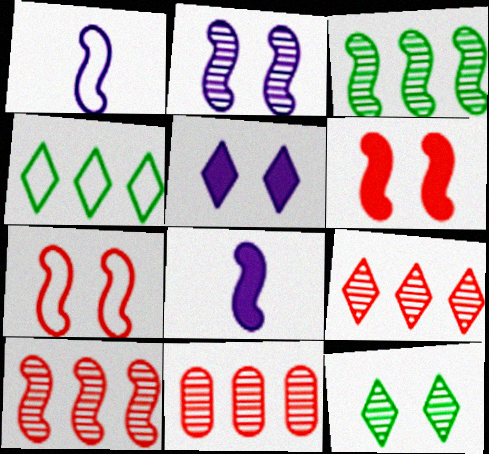[[1, 3, 6], 
[3, 7, 8], 
[9, 10, 11]]